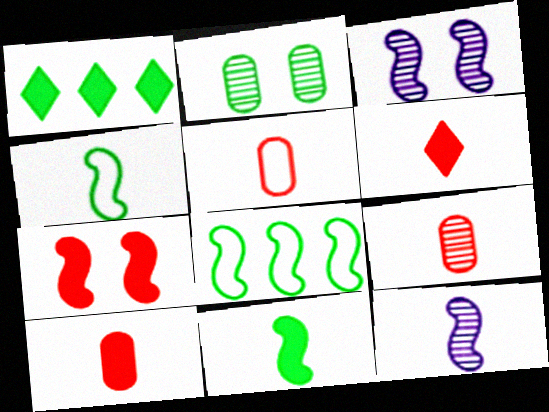[[1, 2, 4], 
[1, 3, 5], 
[5, 9, 10], 
[7, 8, 12]]